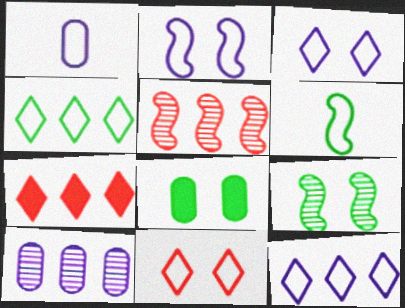[[1, 2, 12], 
[1, 7, 9]]